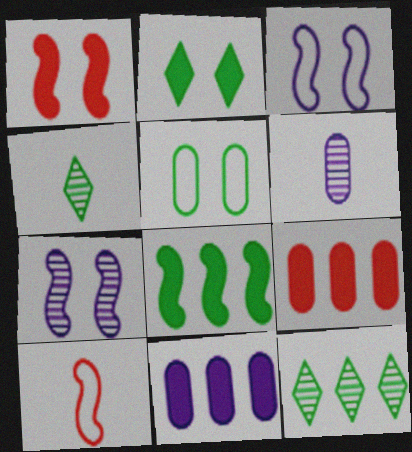[[3, 4, 9], 
[4, 5, 8], 
[5, 6, 9], 
[7, 8, 10]]